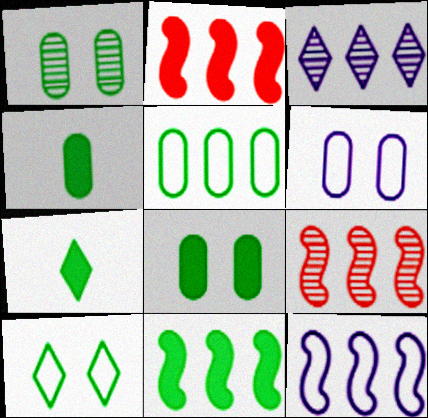[[1, 4, 5], 
[2, 3, 5], 
[6, 7, 9], 
[7, 8, 11], 
[9, 11, 12]]